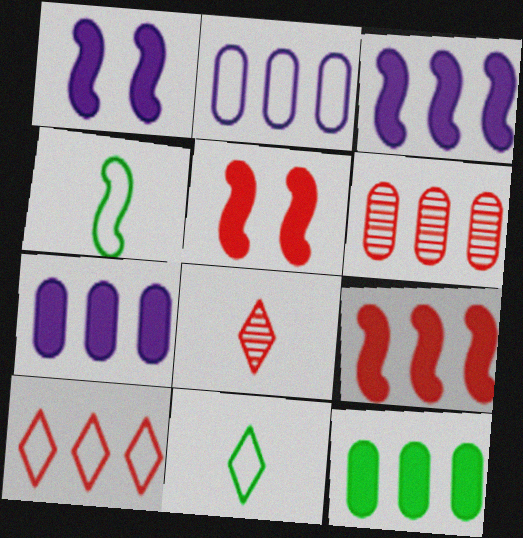[[1, 6, 11], 
[2, 6, 12], 
[6, 9, 10]]